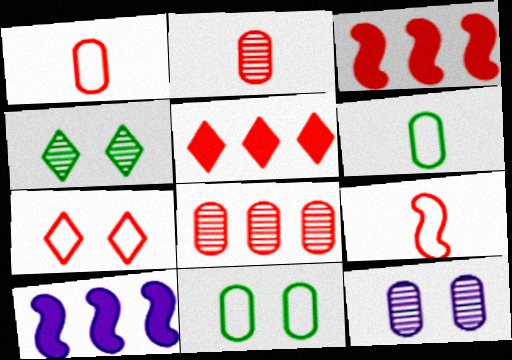[[1, 4, 10], 
[2, 3, 7]]